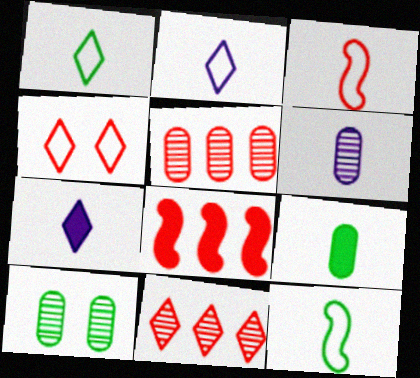[[2, 8, 10], 
[5, 6, 10]]